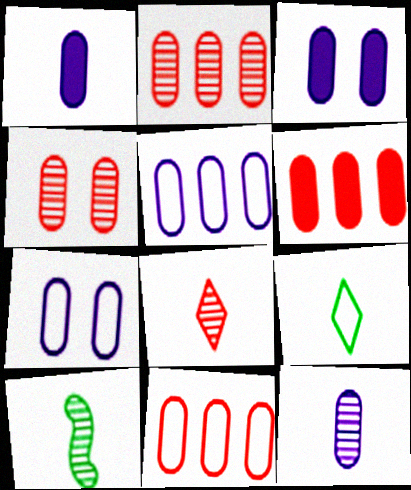[[2, 6, 11], 
[3, 5, 12], 
[8, 10, 12]]